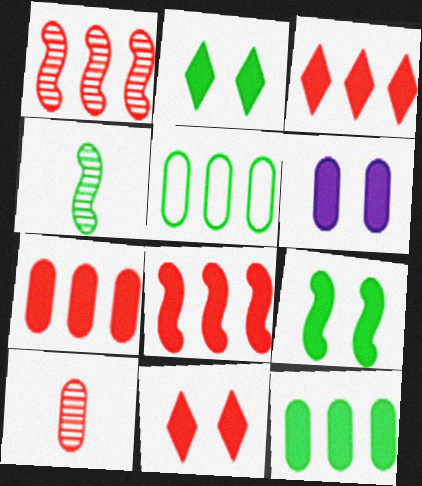[[2, 4, 5], 
[3, 7, 8], 
[5, 6, 10], 
[6, 9, 11]]